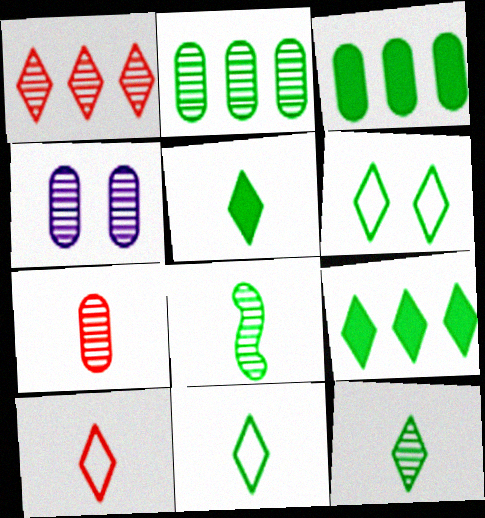[[1, 4, 8], 
[2, 4, 7], 
[3, 6, 8], 
[5, 11, 12], 
[6, 9, 12]]